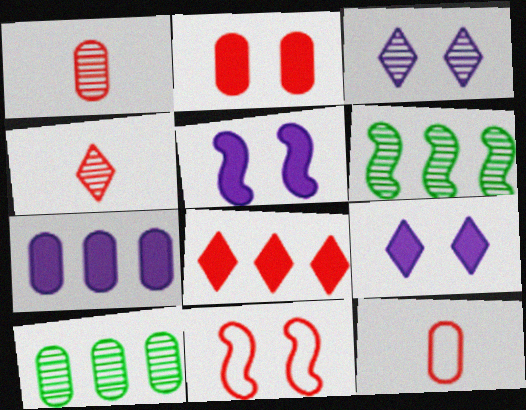[[1, 3, 6], 
[1, 8, 11], 
[6, 9, 12]]